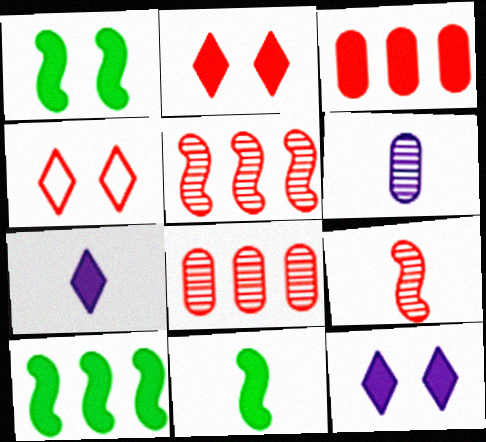[[1, 3, 7], 
[1, 10, 11], 
[3, 4, 9], 
[3, 11, 12], 
[4, 6, 10]]